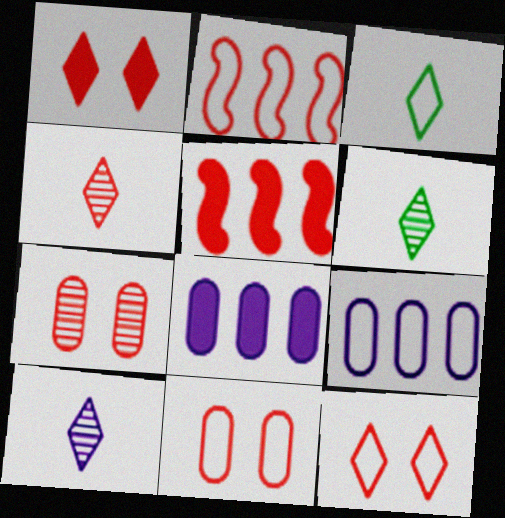[[4, 5, 11], 
[4, 6, 10]]